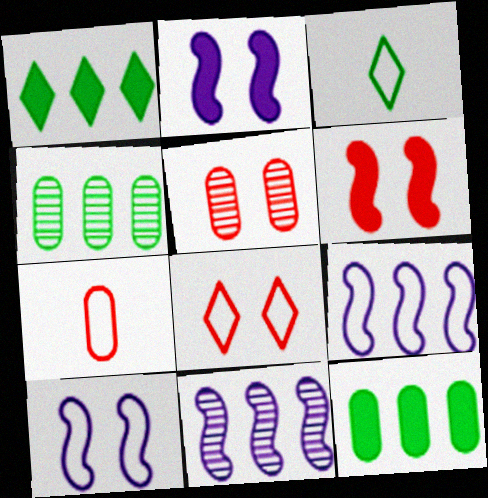[[5, 6, 8]]